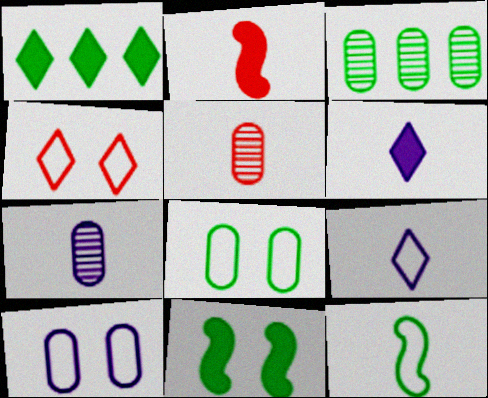[[5, 6, 12]]